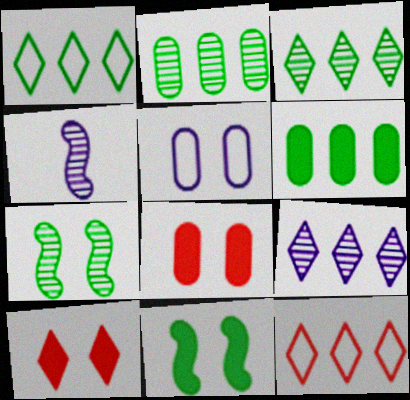[[1, 4, 8], 
[5, 7, 10]]